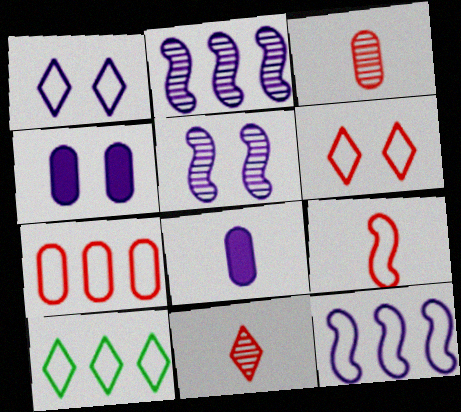[[1, 2, 8], 
[1, 4, 5], 
[6, 7, 9], 
[7, 10, 12]]